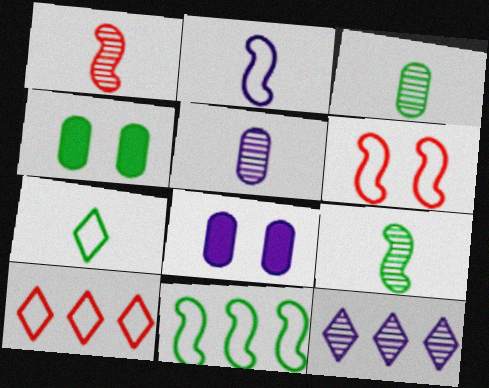[[2, 6, 11], 
[2, 8, 12], 
[8, 9, 10]]